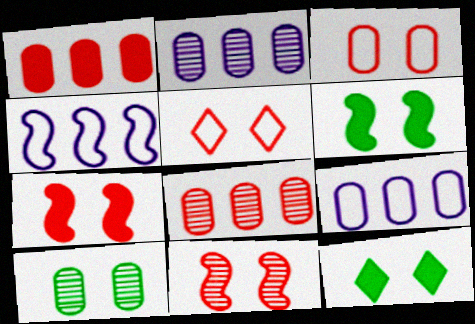[]